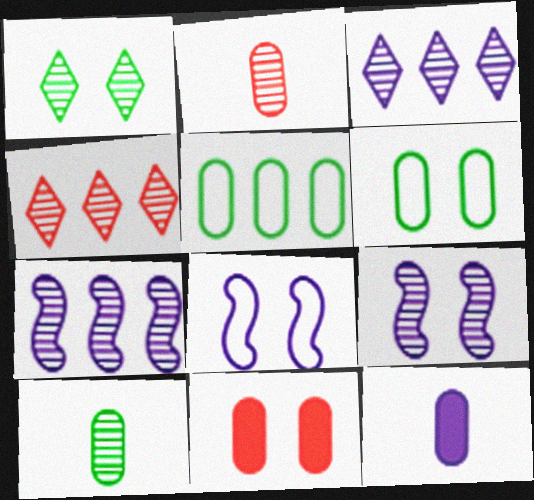[[1, 2, 7], 
[1, 8, 11], 
[3, 8, 12], 
[4, 9, 10]]